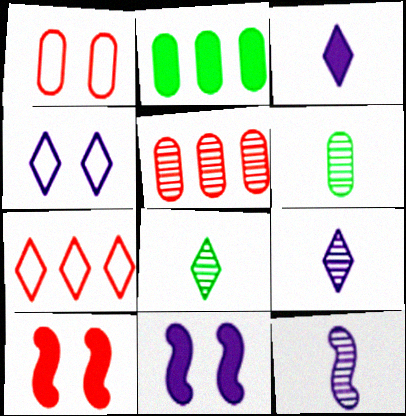[[2, 3, 10], 
[6, 7, 11]]